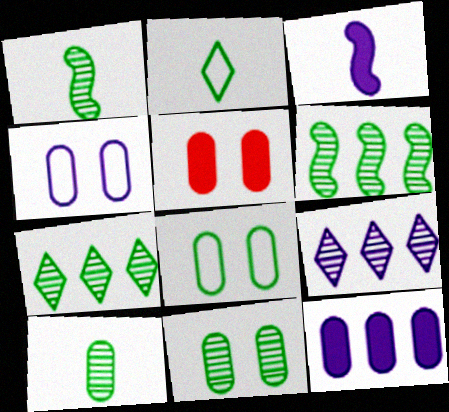[[1, 7, 11], 
[3, 4, 9], 
[4, 5, 11]]